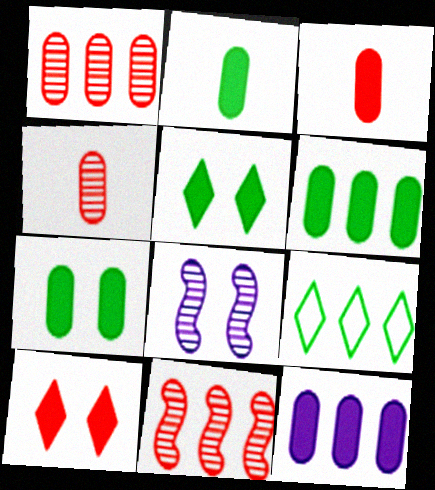[[2, 6, 7], 
[3, 7, 12], 
[3, 8, 9], 
[9, 11, 12]]